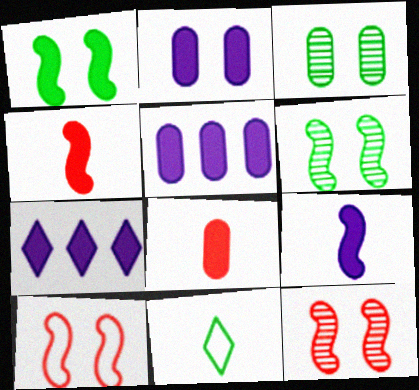[[1, 7, 8], 
[2, 7, 9], 
[5, 11, 12]]